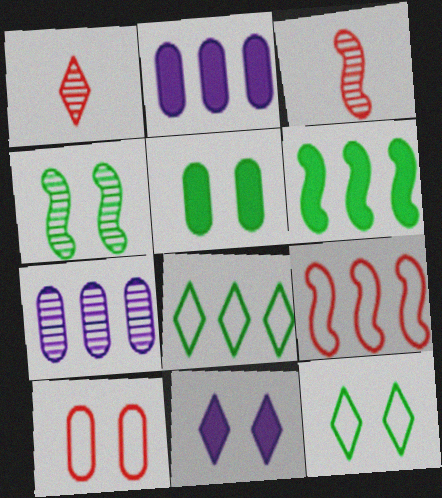[[1, 4, 7], 
[1, 8, 11], 
[2, 3, 12], 
[4, 5, 12], 
[4, 10, 11]]